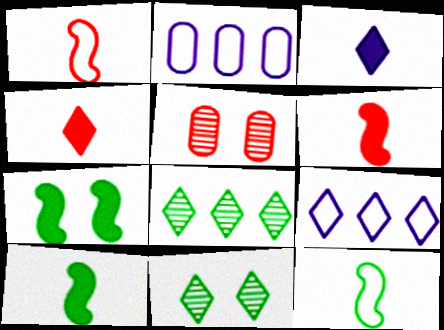[[2, 6, 11], 
[4, 9, 11], 
[5, 9, 10]]